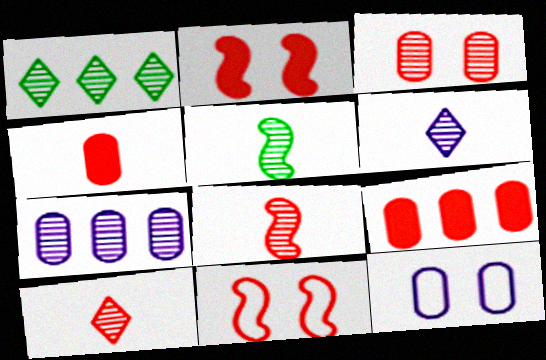[[9, 10, 11]]